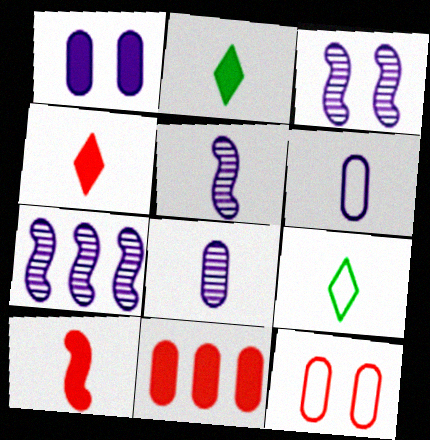[[2, 7, 12], 
[3, 5, 7], 
[3, 9, 11], 
[8, 9, 10]]